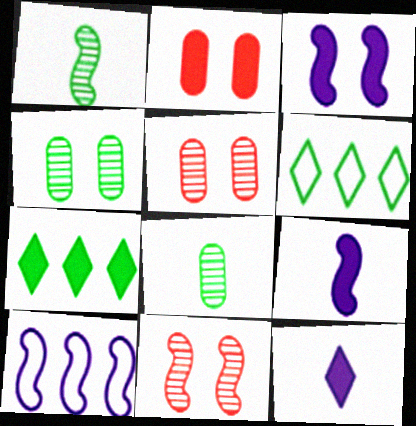[[2, 7, 9], 
[5, 6, 9]]